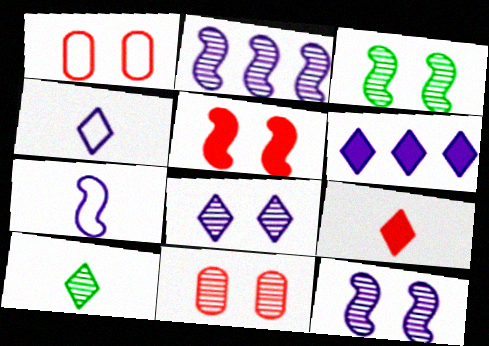[[2, 10, 11], 
[3, 8, 11], 
[4, 6, 8], 
[4, 9, 10]]